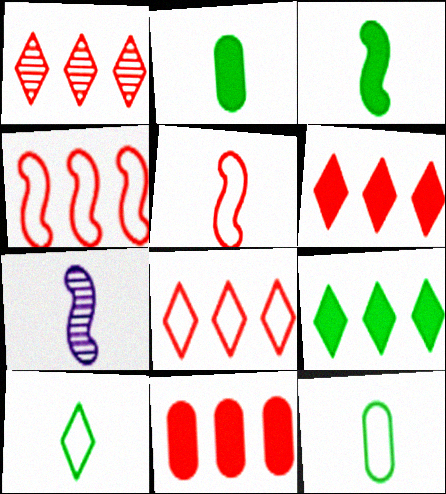[[1, 4, 11], 
[1, 6, 8], 
[3, 5, 7]]